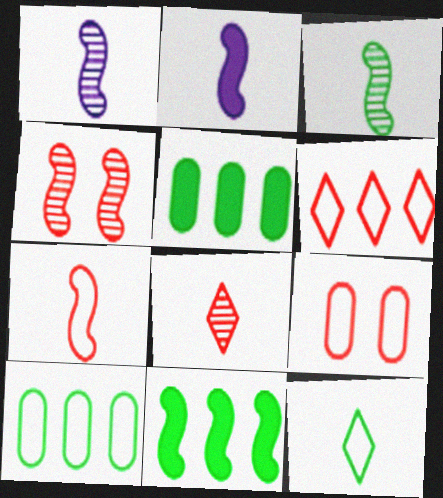[[2, 3, 7], 
[6, 7, 9]]